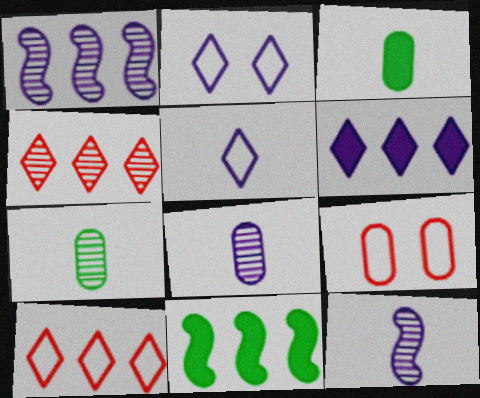[]